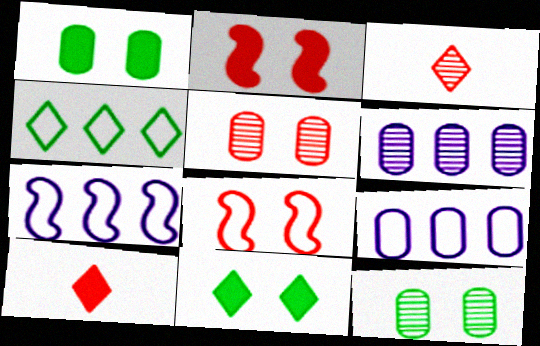[[1, 3, 7], 
[7, 10, 12]]